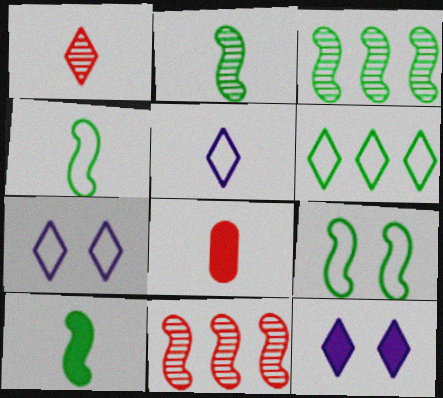[[1, 6, 12], 
[2, 4, 10], 
[2, 5, 8], 
[3, 7, 8], 
[3, 9, 10]]